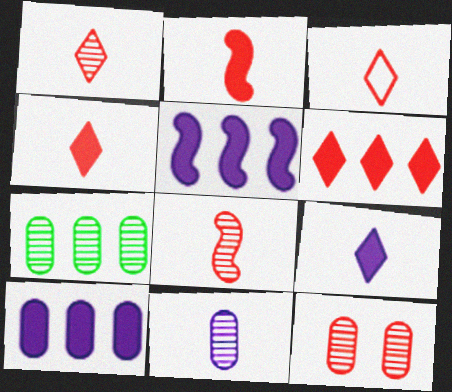[[1, 3, 4], 
[7, 11, 12]]